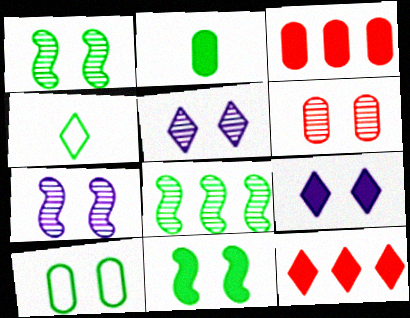[[1, 5, 6], 
[3, 4, 7], 
[4, 5, 12]]